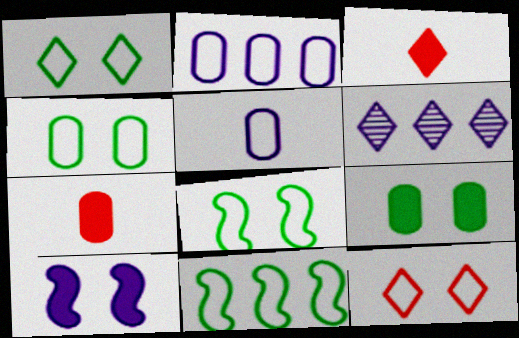[[1, 3, 6], 
[1, 4, 8], 
[5, 6, 10], 
[5, 11, 12], 
[6, 7, 8]]